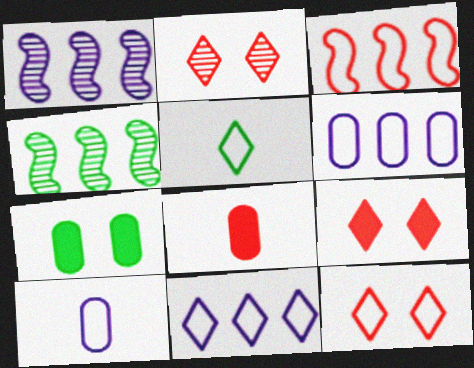[[2, 3, 8], 
[2, 9, 12], 
[4, 5, 7], 
[4, 9, 10], 
[5, 11, 12]]